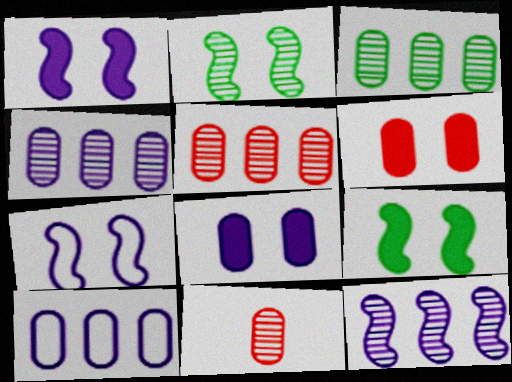[[3, 4, 5]]